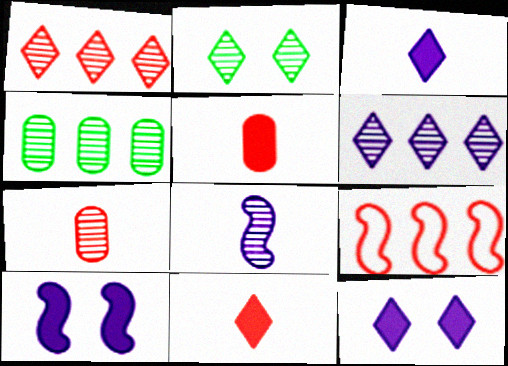[]